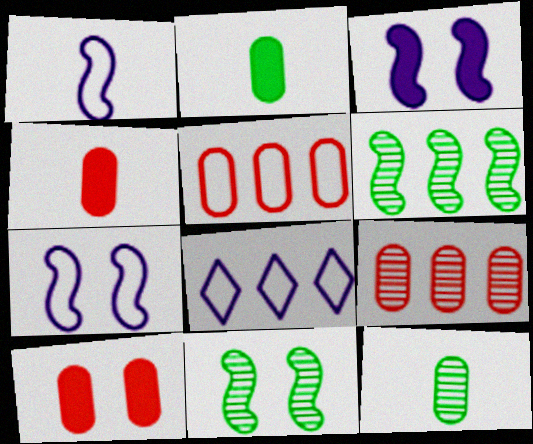[[4, 8, 11]]